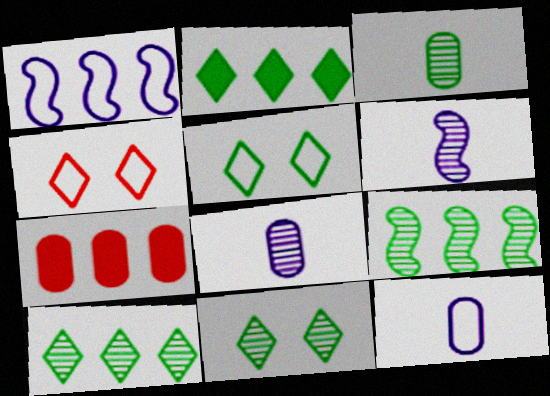[[1, 7, 10], 
[3, 9, 11], 
[5, 6, 7]]